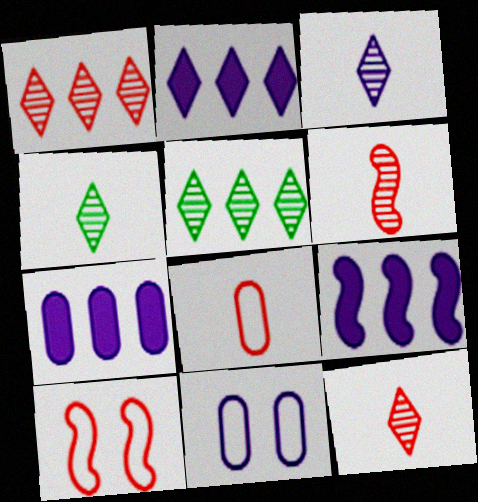[[2, 7, 9], 
[3, 4, 12], 
[3, 9, 11], 
[4, 7, 10]]